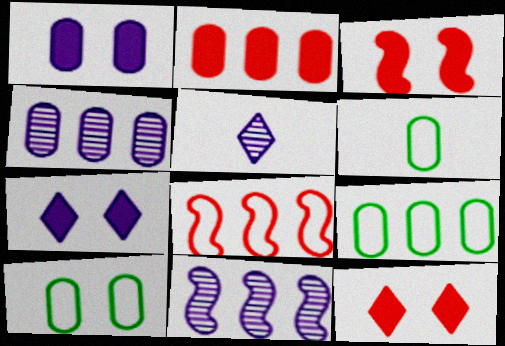[[2, 4, 9], 
[3, 5, 9], 
[6, 9, 10], 
[6, 11, 12]]